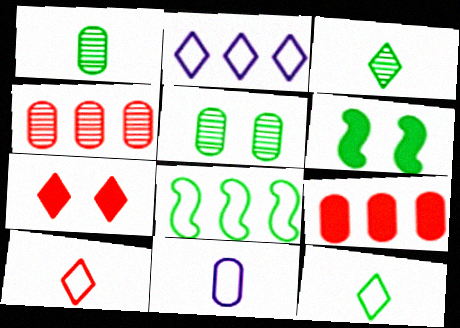[[2, 3, 7], 
[5, 9, 11]]